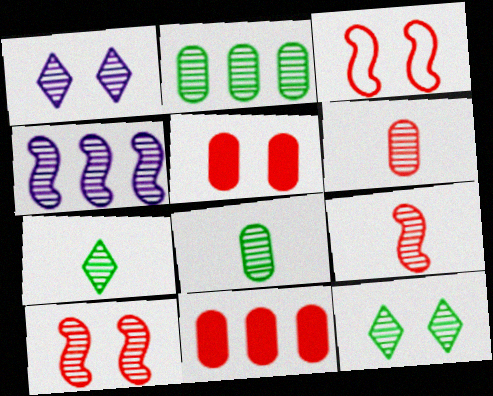[[1, 2, 9], 
[4, 6, 12]]